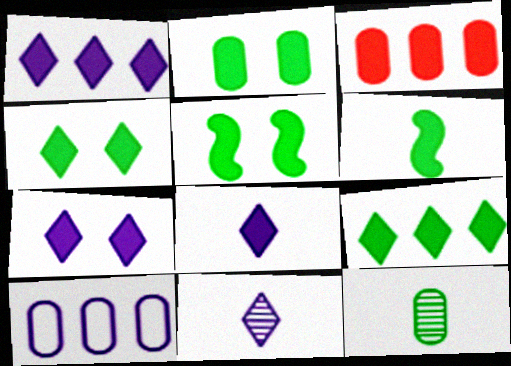[[1, 7, 8], 
[2, 4, 5], 
[2, 6, 9], 
[3, 5, 8], 
[3, 6, 7]]